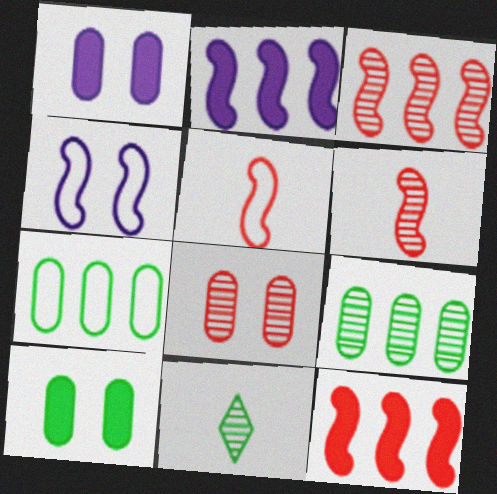[]